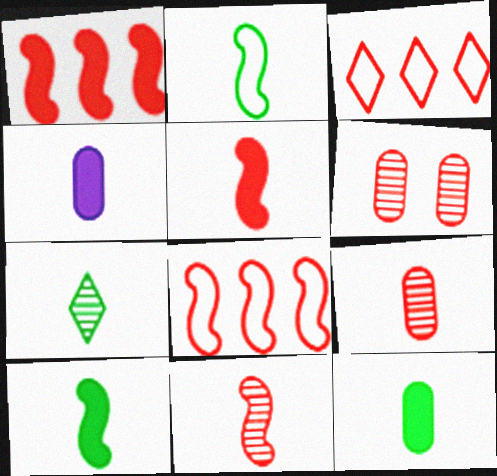[[2, 7, 12], 
[3, 5, 6]]